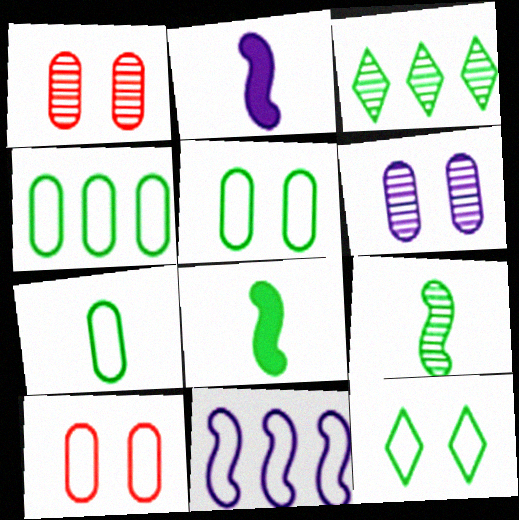[[2, 3, 10], 
[3, 5, 8], 
[4, 5, 7]]